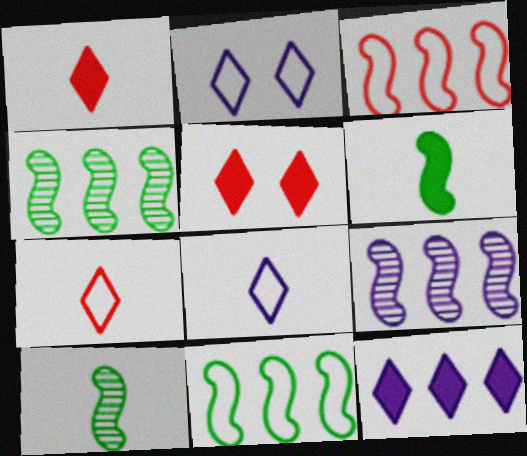[]